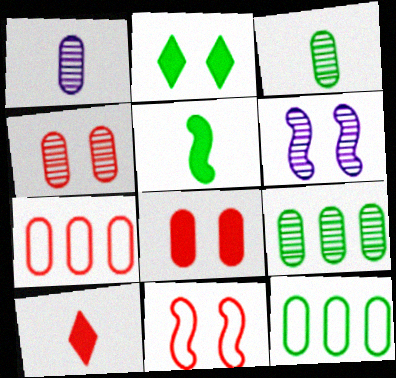[[1, 4, 9], 
[1, 8, 12], 
[6, 10, 12]]